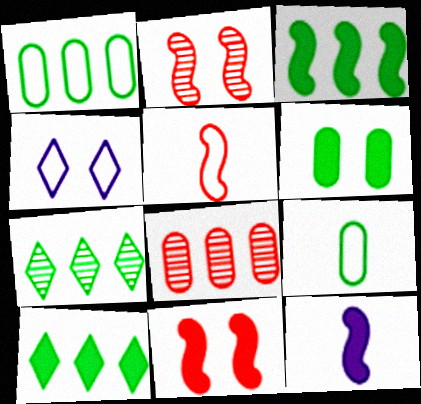[[1, 3, 7], 
[1, 4, 5], 
[2, 4, 6], 
[3, 11, 12]]